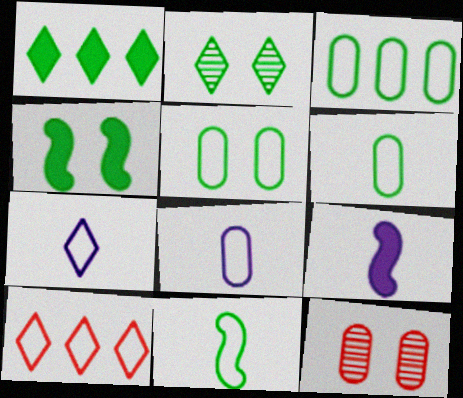[[2, 4, 5], 
[3, 5, 6]]